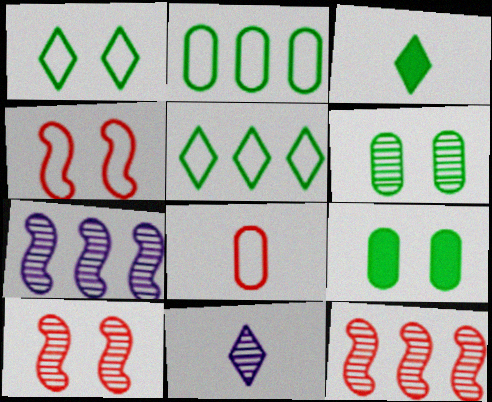[[6, 11, 12]]